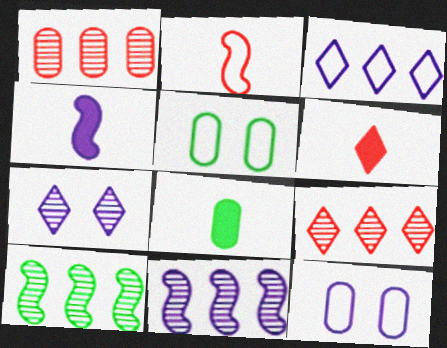[[1, 8, 12], 
[2, 3, 5], 
[4, 5, 9], 
[4, 6, 8], 
[5, 6, 11], 
[6, 10, 12]]